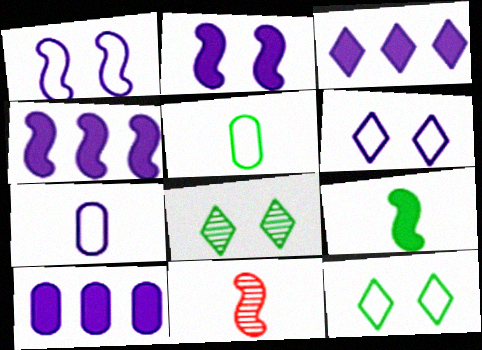[[3, 4, 10], 
[10, 11, 12]]